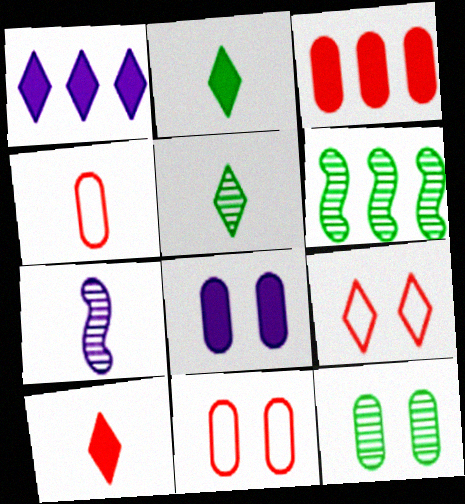[[1, 5, 9], 
[2, 4, 7], 
[5, 6, 12], 
[8, 11, 12]]